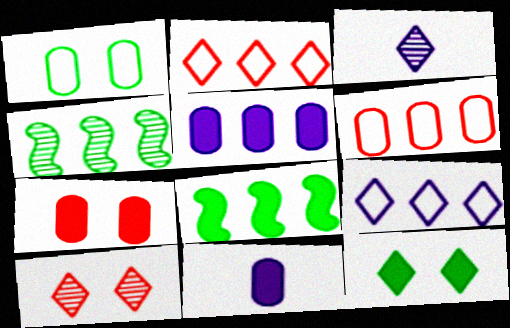[[2, 3, 12], 
[2, 4, 5]]